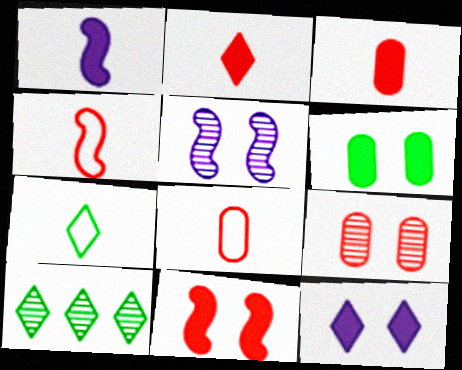[[6, 11, 12]]